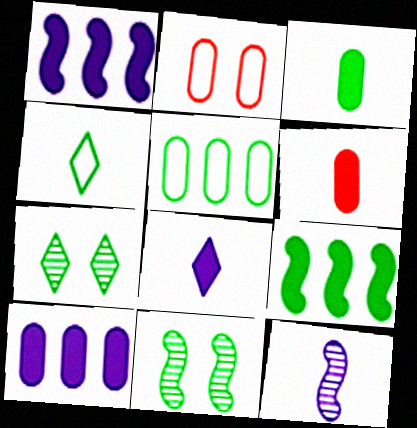[[4, 6, 12]]